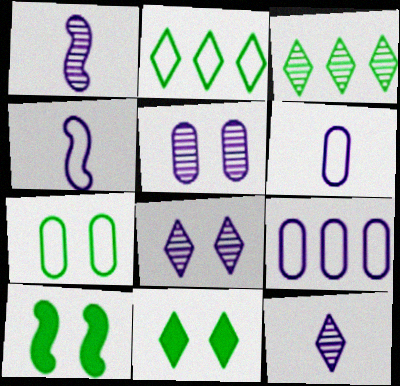[]